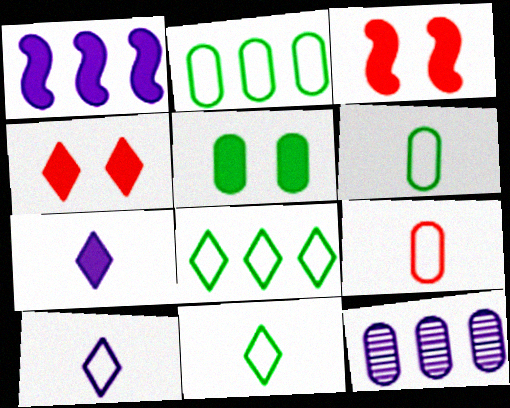[[3, 11, 12], 
[5, 9, 12]]